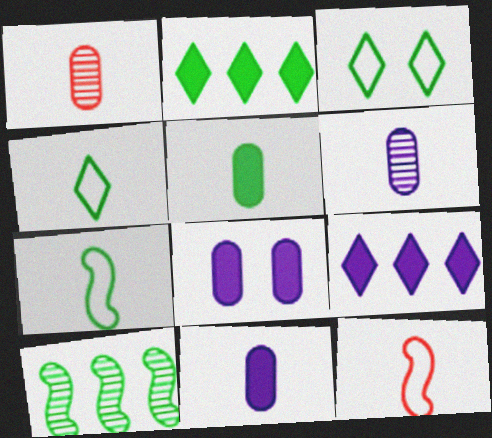[[3, 5, 10]]